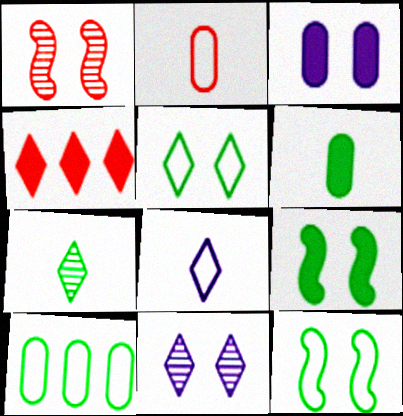[[1, 2, 4], 
[1, 3, 5], 
[7, 9, 10]]